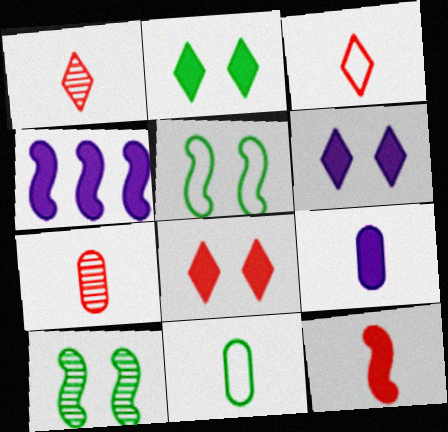[[2, 6, 8], 
[3, 7, 12], 
[4, 6, 9], 
[7, 9, 11]]